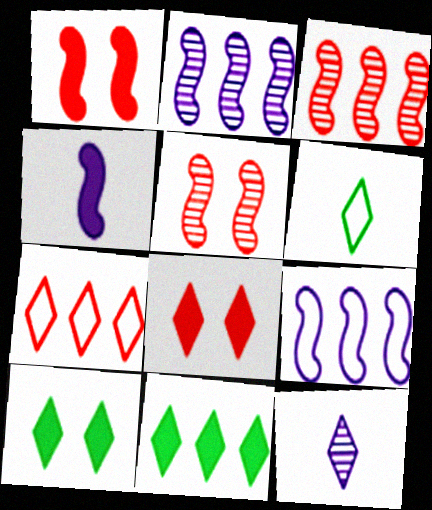[[7, 10, 12]]